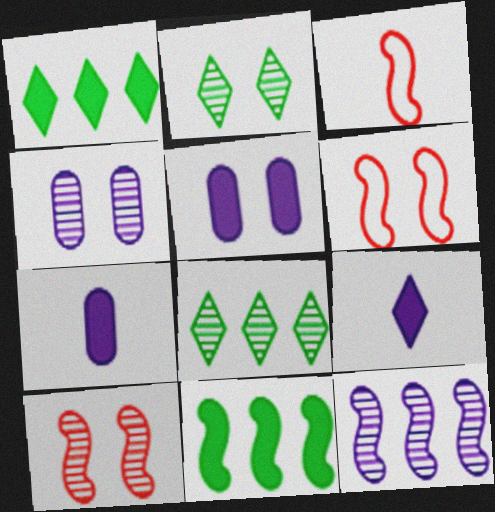[[1, 3, 4], 
[2, 4, 10], 
[2, 5, 6], 
[3, 5, 8], 
[6, 7, 8]]